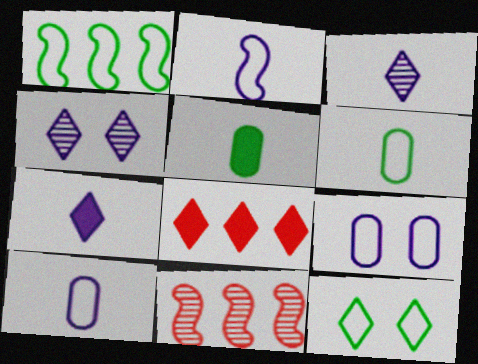[[1, 6, 12], 
[3, 8, 12]]